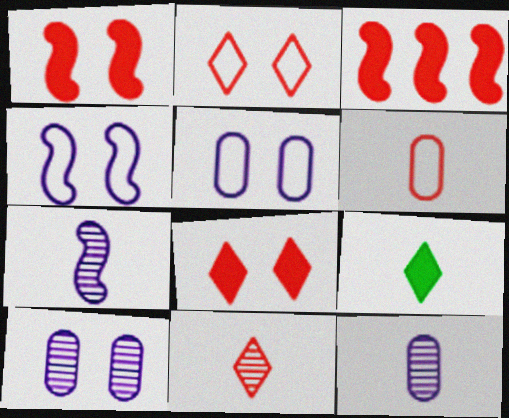[[6, 7, 9]]